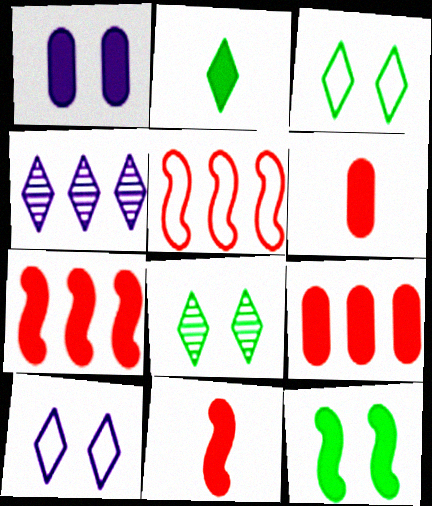[[1, 2, 7]]